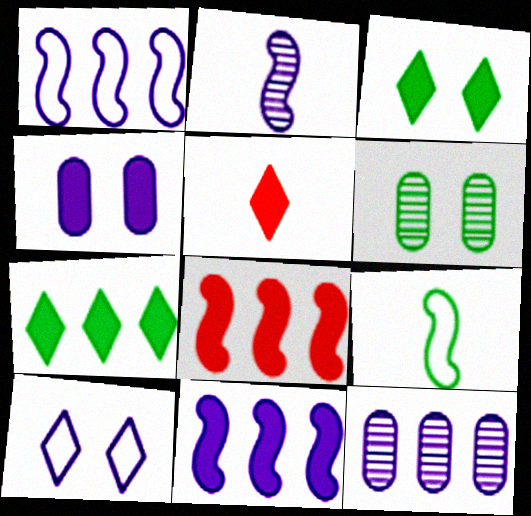[[1, 5, 6], 
[6, 7, 9]]